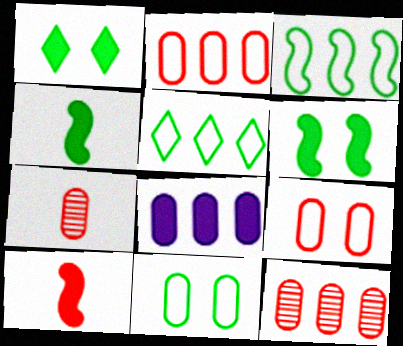[[1, 8, 10], 
[7, 8, 11]]